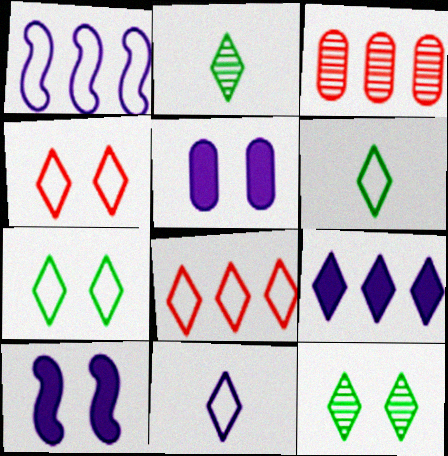[[2, 4, 9], 
[3, 6, 10], 
[7, 8, 11]]